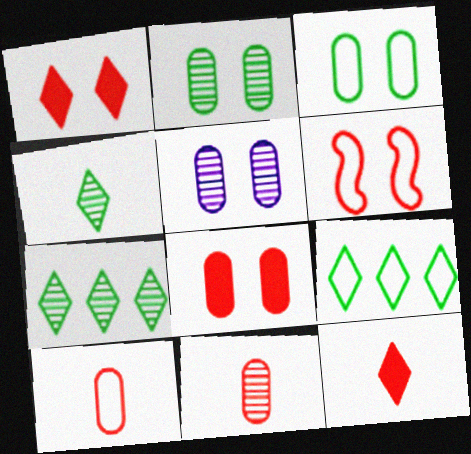[[3, 5, 8]]